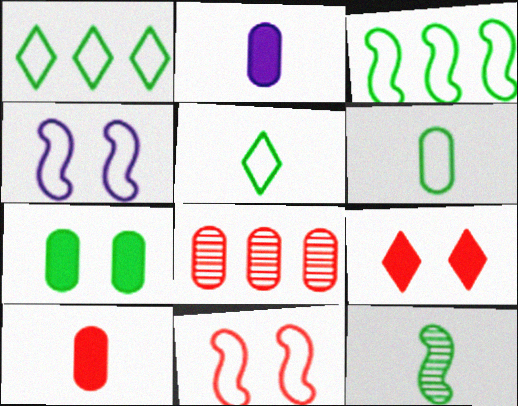[[1, 7, 12]]